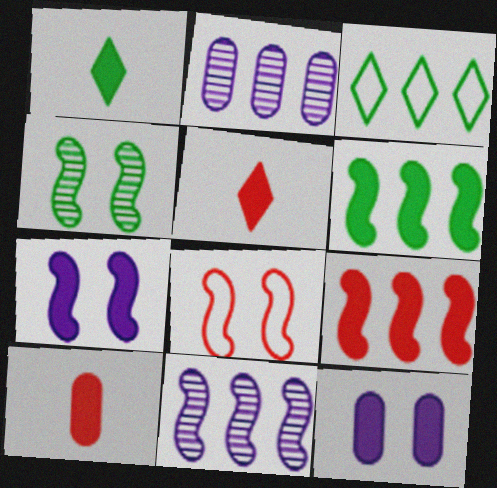[[1, 2, 8], 
[1, 9, 12], 
[2, 3, 9], 
[4, 7, 8], 
[5, 6, 12]]